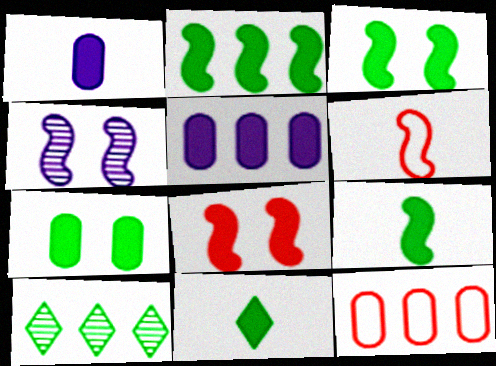[[2, 3, 9], 
[2, 4, 6], 
[2, 7, 11], 
[4, 11, 12], 
[5, 8, 11]]